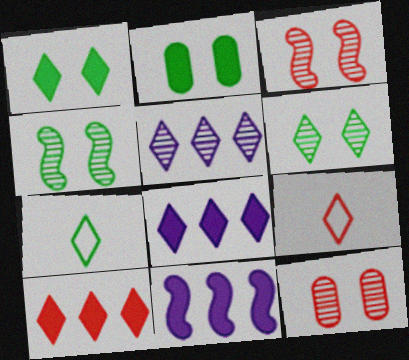[[1, 5, 9], 
[6, 8, 9], 
[7, 11, 12]]